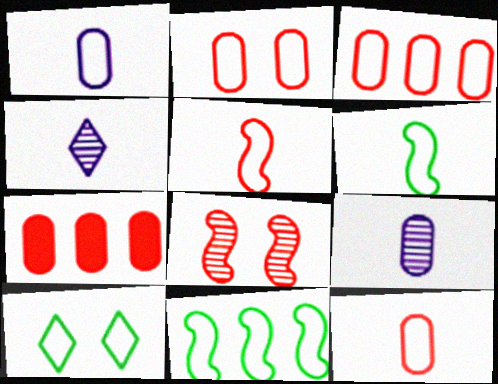[[2, 3, 12]]